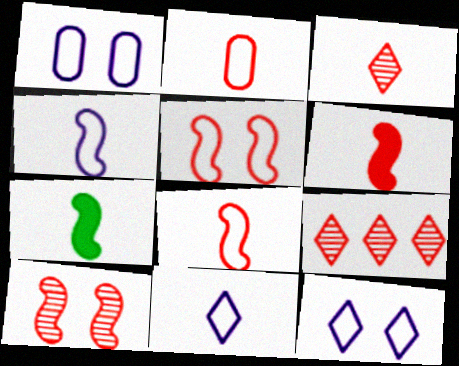[[1, 7, 9], 
[2, 3, 6]]